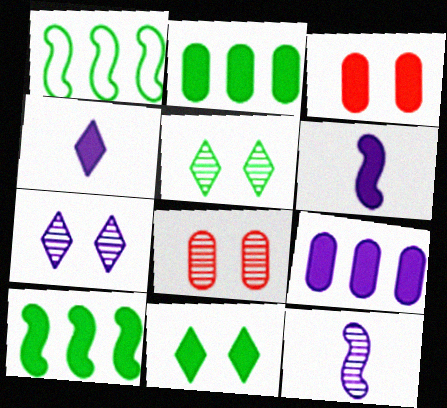[[1, 4, 8], 
[3, 4, 10]]